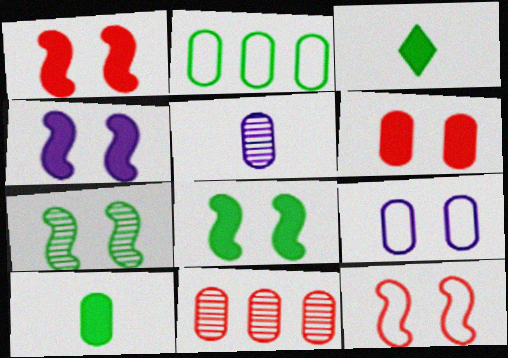[[1, 4, 8], 
[2, 3, 7], 
[2, 5, 6], 
[4, 7, 12], 
[9, 10, 11]]